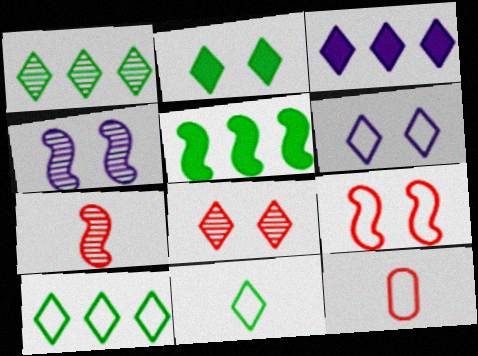[[1, 2, 11], 
[2, 6, 8], 
[3, 8, 11]]